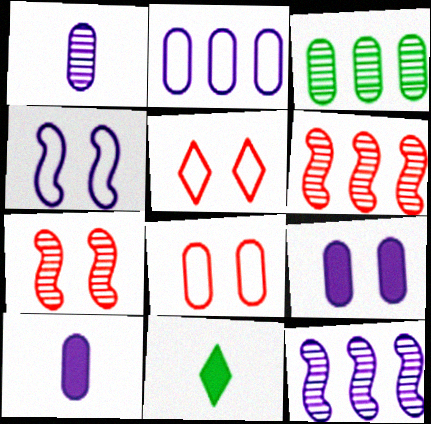[[1, 2, 9], 
[2, 7, 11], 
[3, 8, 10], 
[8, 11, 12]]